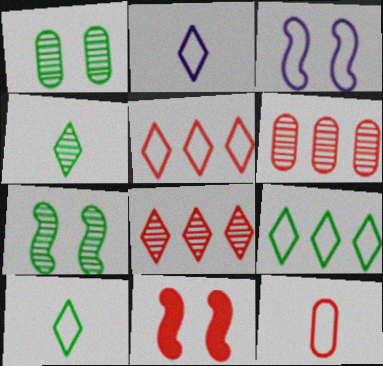[[3, 7, 11], 
[3, 9, 12], 
[8, 11, 12]]